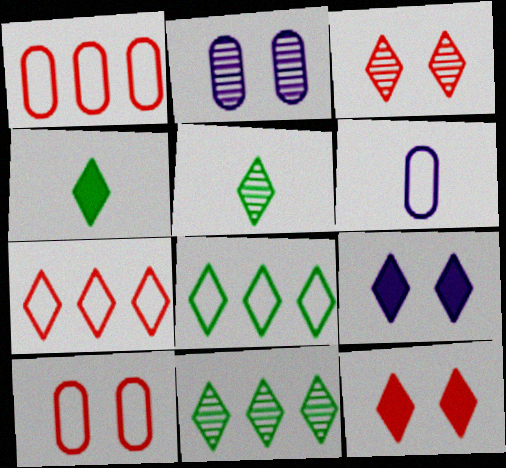[[5, 7, 9]]